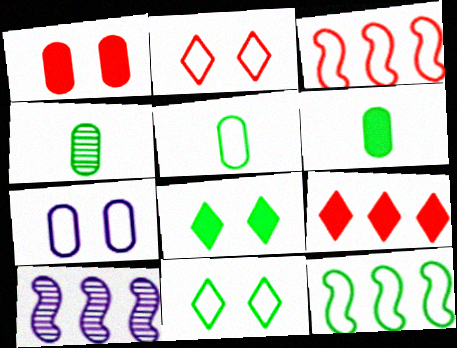[[2, 6, 10], 
[4, 5, 6], 
[4, 8, 12], 
[5, 11, 12]]